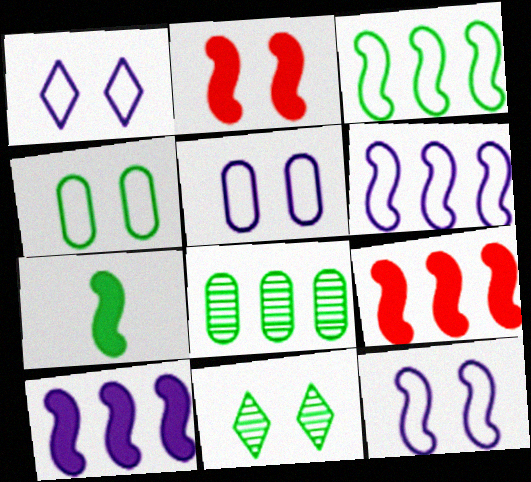[[1, 5, 12], 
[2, 5, 11], 
[2, 7, 10]]